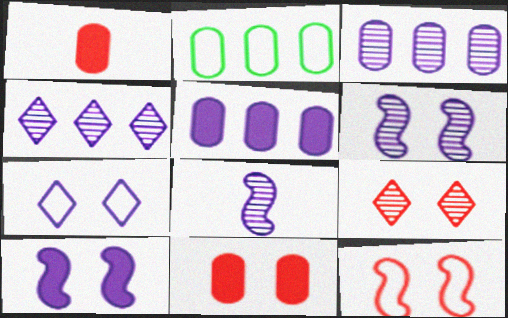[[5, 7, 8], 
[9, 11, 12]]